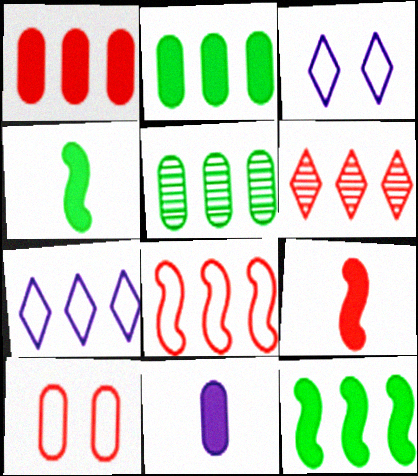[[1, 6, 8], 
[3, 5, 9], 
[5, 10, 11], 
[6, 9, 10]]